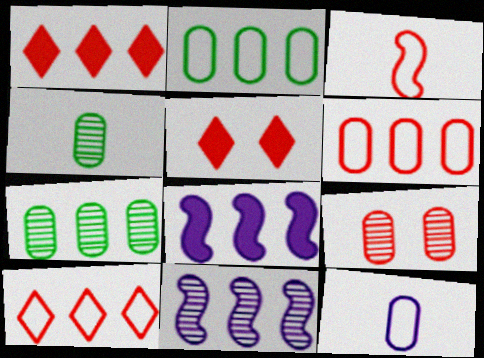[[1, 2, 11], 
[1, 3, 9], 
[7, 8, 10]]